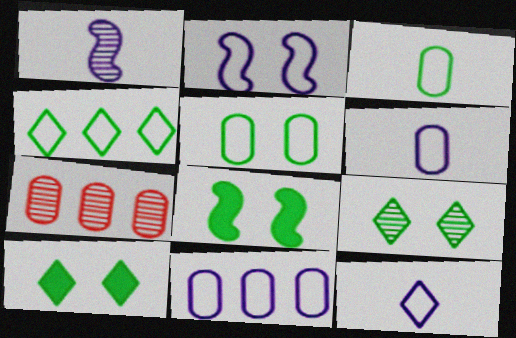[[1, 7, 9], 
[2, 11, 12], 
[5, 8, 9], 
[7, 8, 12]]